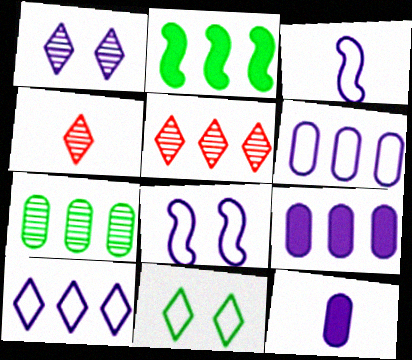[[1, 3, 9], 
[2, 5, 6]]